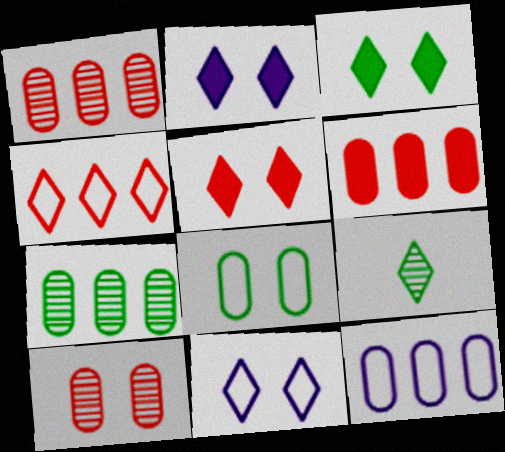[[2, 3, 5], 
[2, 4, 9], 
[6, 7, 12]]